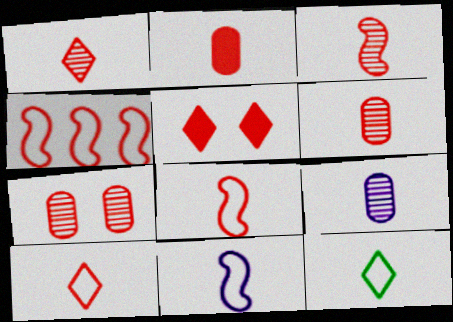[[1, 2, 8], 
[1, 3, 6], 
[2, 3, 10], 
[4, 5, 6]]